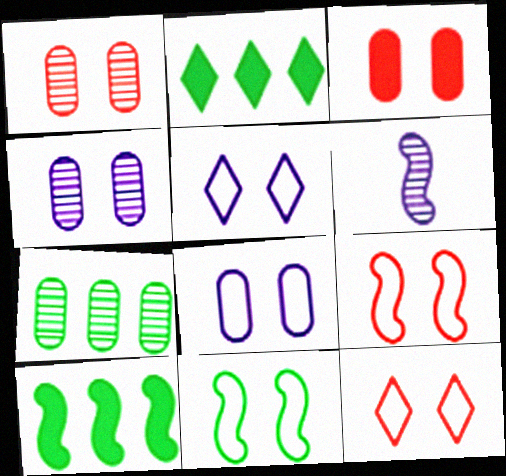[[6, 9, 10], 
[8, 11, 12]]